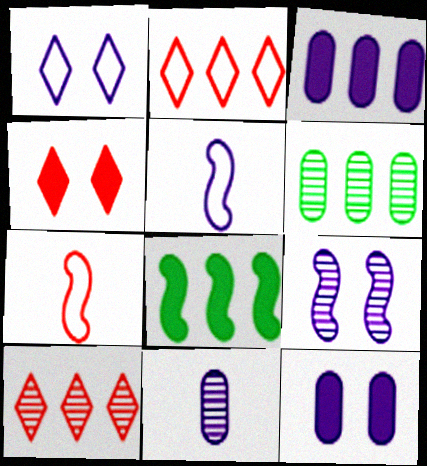[[1, 9, 12], 
[4, 5, 6], 
[7, 8, 9]]